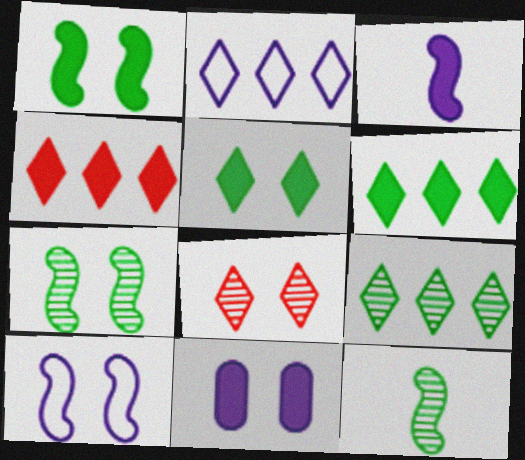[[2, 4, 9]]